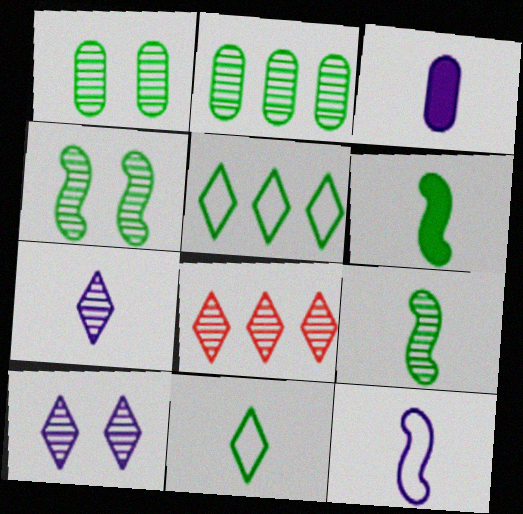[[1, 5, 6], 
[3, 7, 12]]